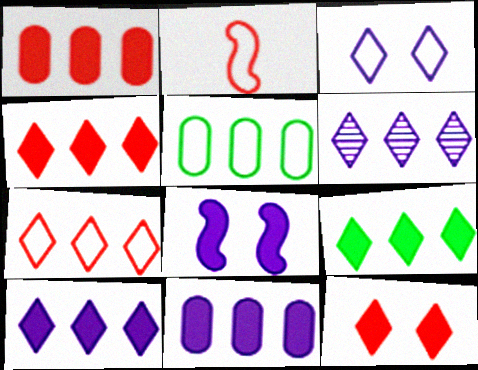[[2, 3, 5], 
[4, 9, 10], 
[6, 7, 9]]